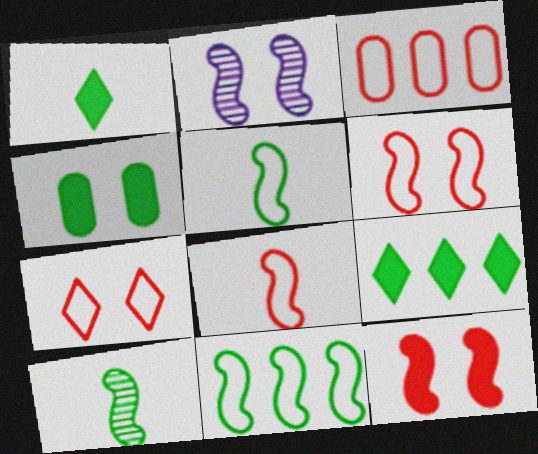[[1, 2, 3], 
[2, 4, 7], 
[3, 7, 8]]